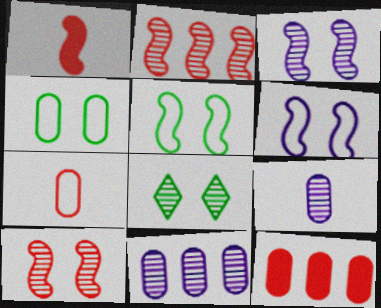[[2, 8, 9], 
[4, 9, 12]]